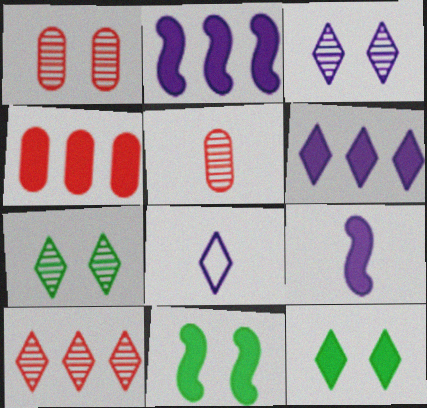[[3, 6, 8], 
[4, 9, 12], 
[8, 10, 12]]